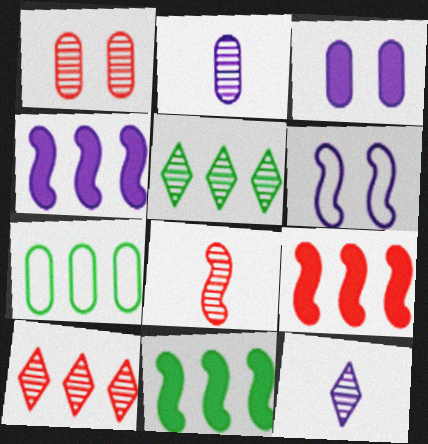[[1, 8, 10], 
[4, 7, 10], 
[4, 9, 11], 
[5, 7, 11], 
[6, 8, 11]]